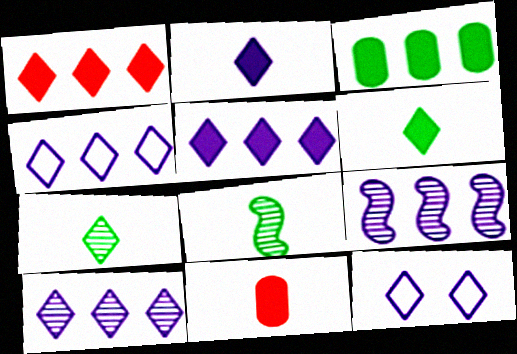[[1, 7, 12], 
[2, 10, 12], 
[4, 5, 10]]